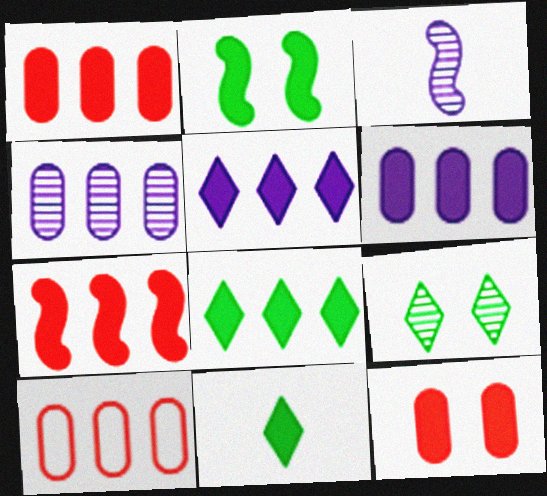[[6, 7, 8]]